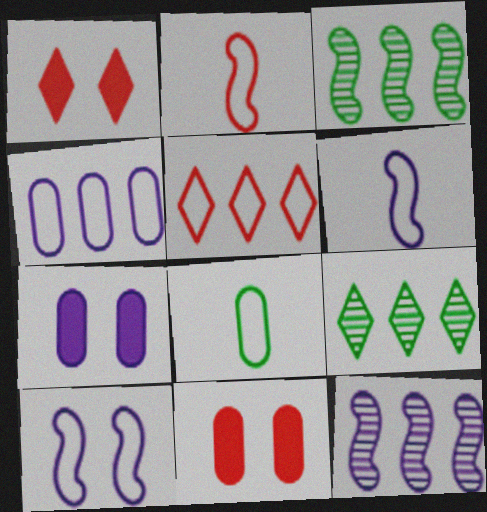[[1, 8, 12], 
[2, 7, 9], 
[5, 8, 10], 
[6, 9, 11]]